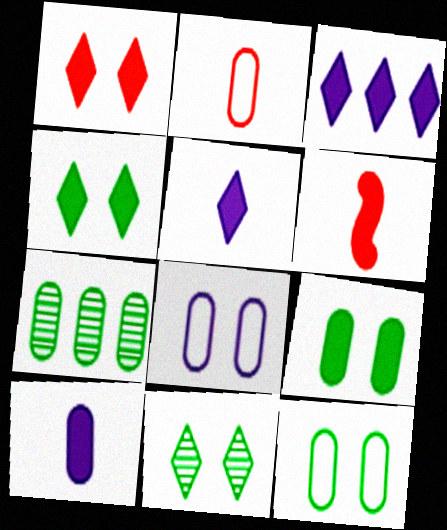[[3, 6, 9]]